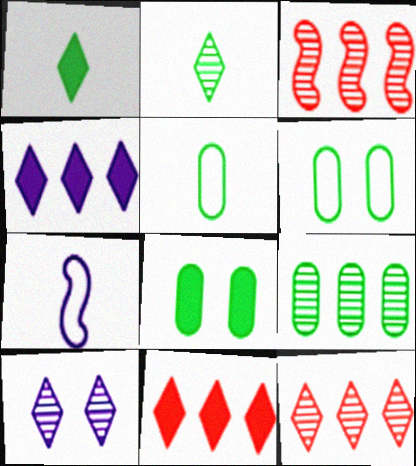[[2, 10, 12], 
[5, 8, 9], 
[7, 8, 12]]